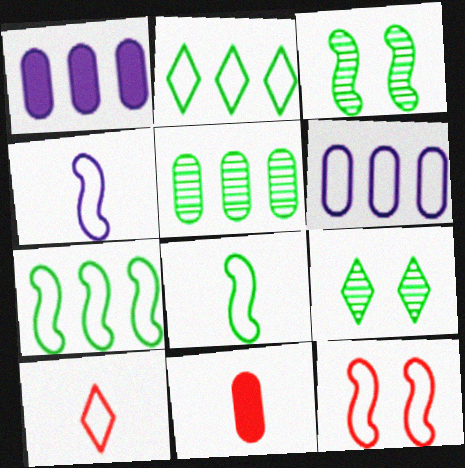[[1, 3, 10], 
[4, 7, 12]]